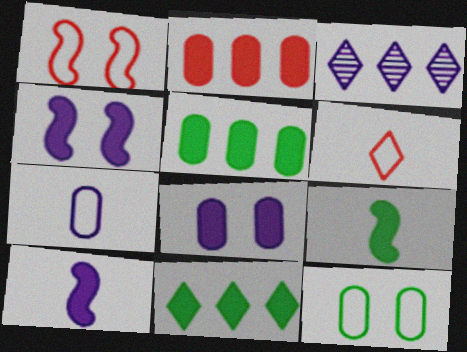[[3, 4, 7]]